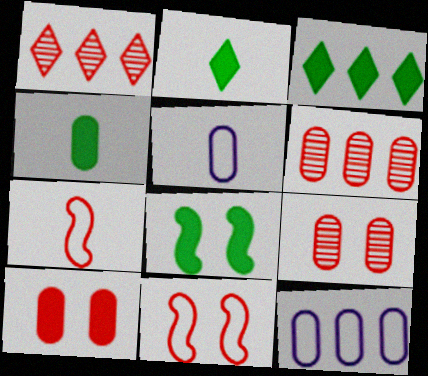[[1, 5, 8], 
[1, 7, 10], 
[3, 4, 8], 
[4, 9, 12]]